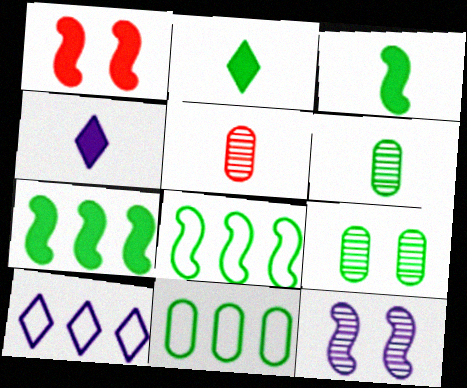[[1, 6, 10], 
[2, 8, 9]]